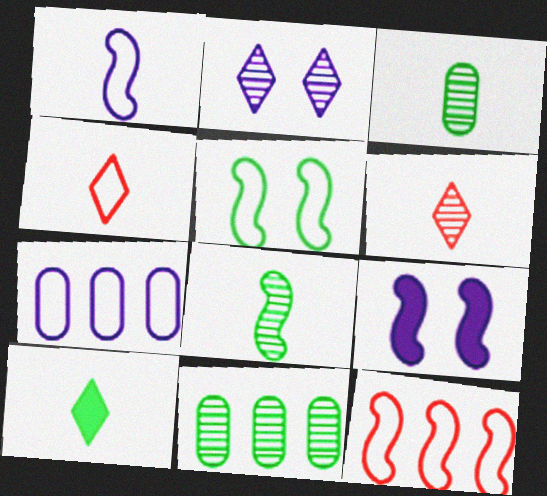[[1, 5, 12], 
[4, 5, 7], 
[4, 9, 11], 
[5, 10, 11], 
[8, 9, 12]]